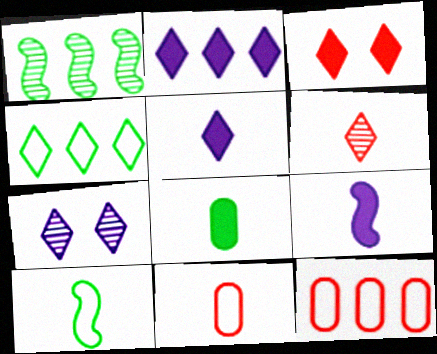[[1, 2, 12]]